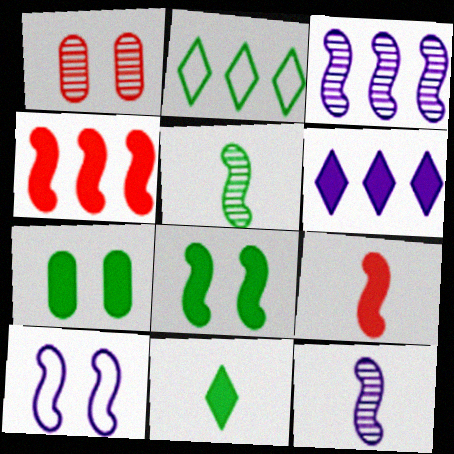[[2, 5, 7], 
[4, 5, 10], 
[6, 7, 9]]